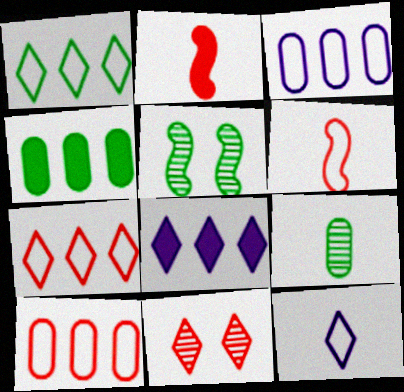[[2, 9, 12], 
[2, 10, 11]]